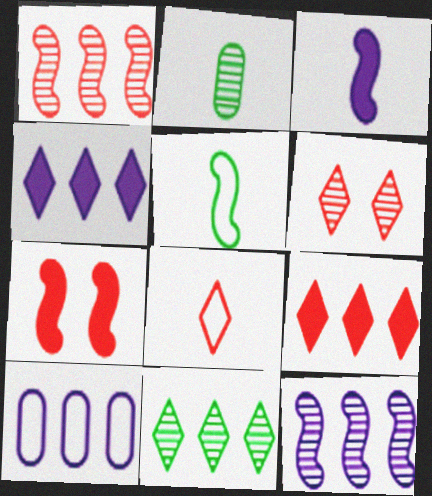[[2, 3, 8], 
[2, 6, 12], 
[4, 10, 12], 
[5, 7, 12], 
[6, 8, 9]]